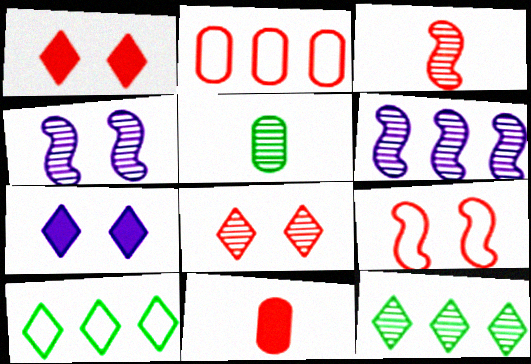[[1, 2, 3], 
[4, 10, 11], 
[5, 6, 8]]